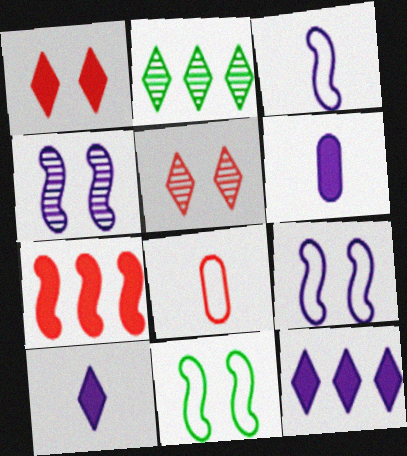[[5, 7, 8]]